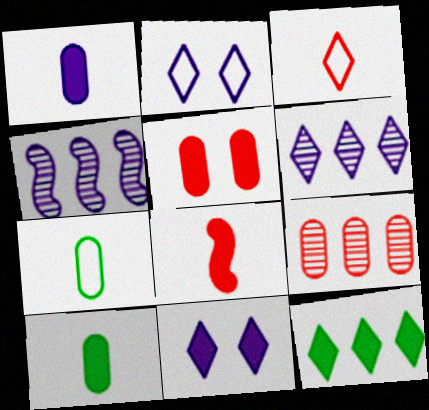[[1, 2, 4]]